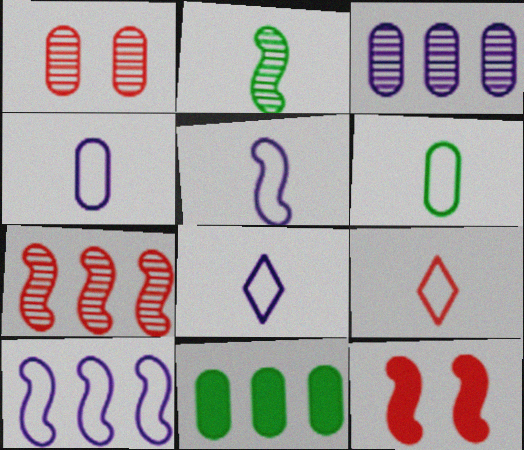[[1, 4, 11], 
[2, 10, 12], 
[4, 5, 8], 
[5, 6, 9]]